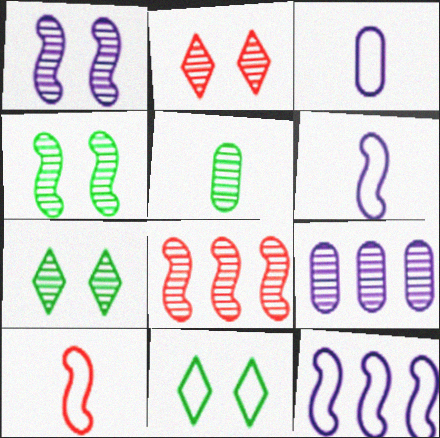[]